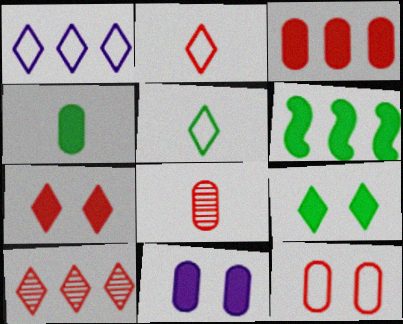[[2, 7, 10], 
[3, 4, 11], 
[3, 8, 12], 
[4, 6, 9]]